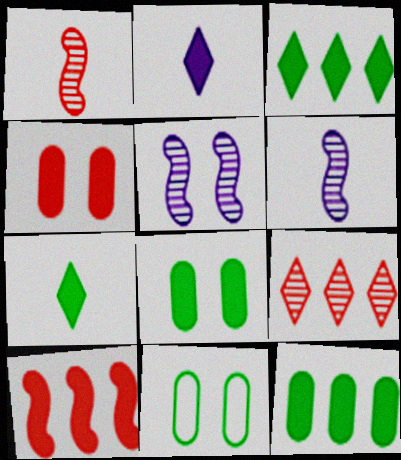[[2, 8, 10]]